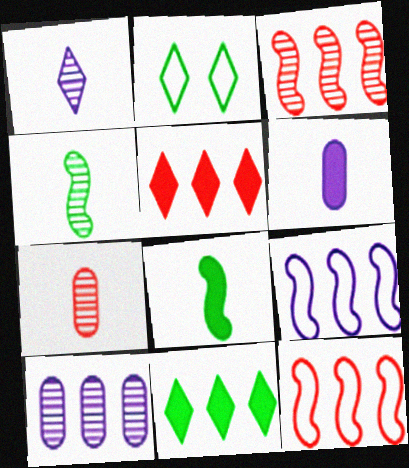[[1, 2, 5], 
[1, 4, 7], 
[2, 3, 6], 
[10, 11, 12]]